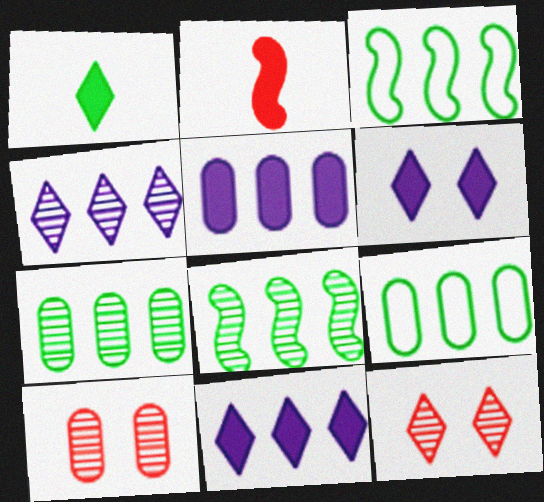[]